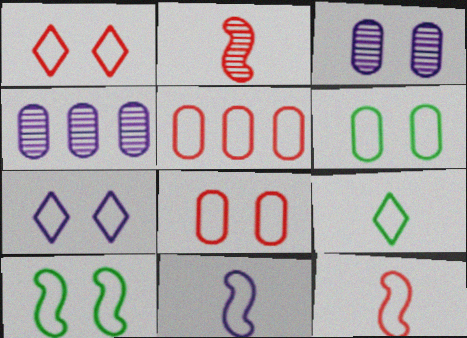[[1, 5, 12], 
[7, 8, 10]]